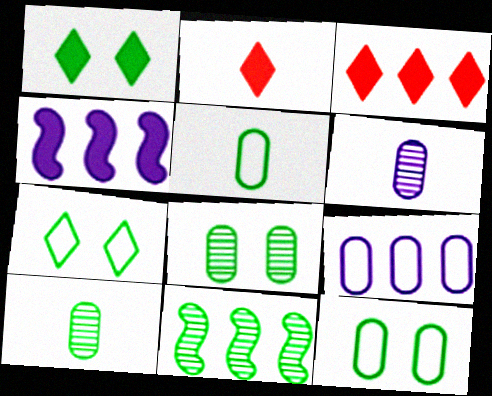[[1, 5, 11], 
[3, 9, 11]]